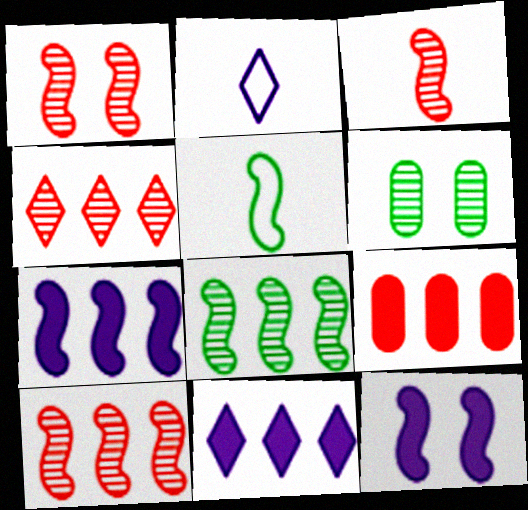[[1, 3, 10], 
[1, 5, 7], 
[5, 10, 12]]